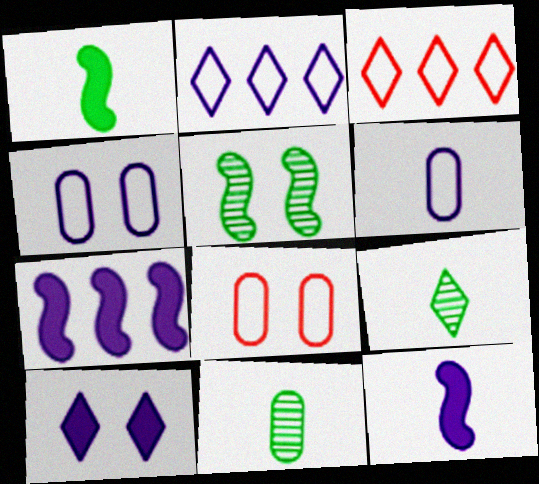[[3, 9, 10], 
[5, 8, 10], 
[7, 8, 9]]